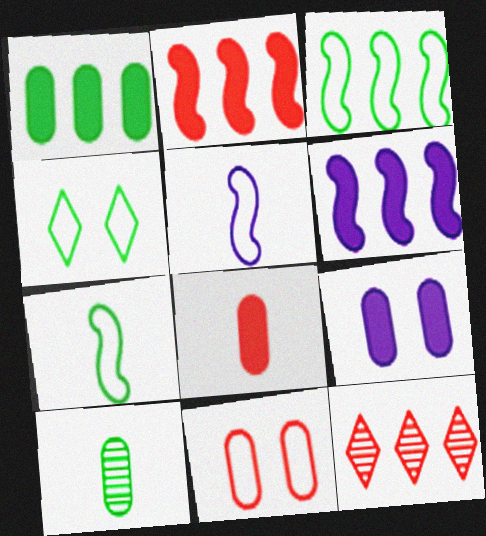[[1, 8, 9], 
[7, 9, 12]]